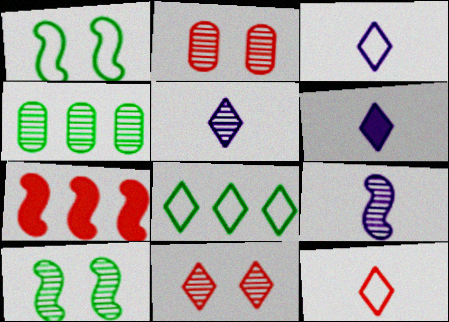[[1, 7, 9], 
[2, 7, 12], 
[3, 5, 6], 
[4, 9, 11], 
[6, 8, 11]]